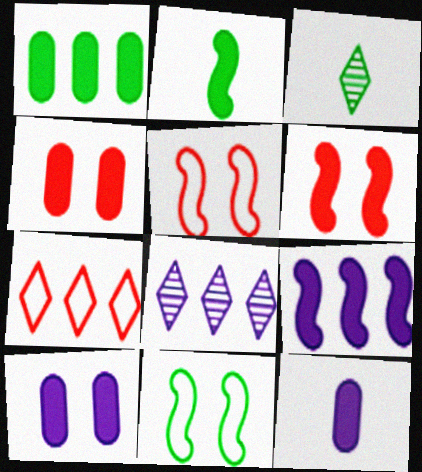[[1, 3, 11], 
[1, 4, 12], 
[2, 6, 9]]